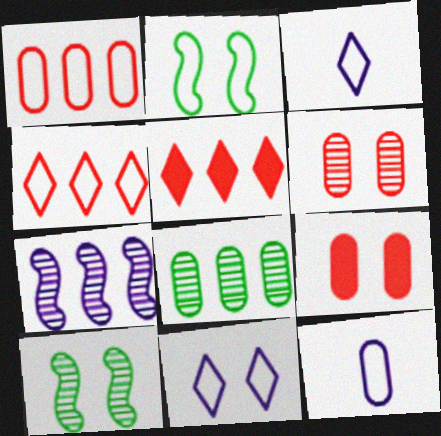[[1, 2, 3], 
[2, 4, 12], 
[5, 10, 12], 
[8, 9, 12], 
[9, 10, 11]]